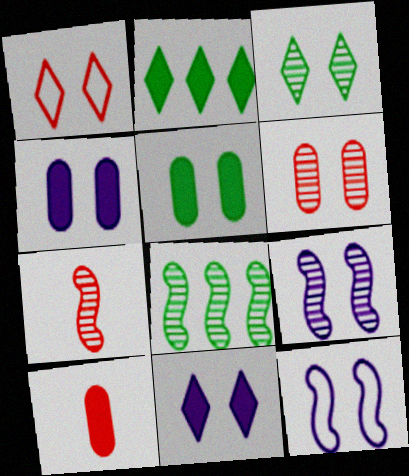[[1, 3, 11], 
[1, 5, 9], 
[3, 6, 9], 
[7, 8, 9]]